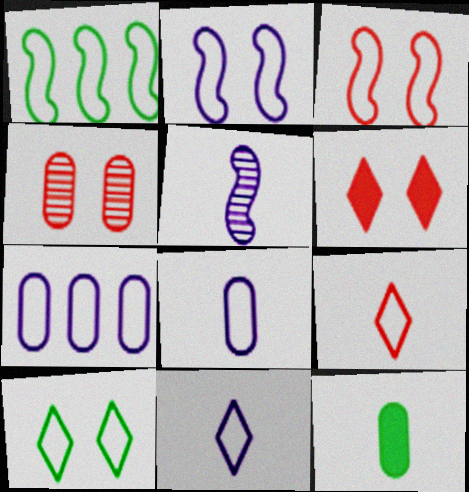[[2, 7, 11], 
[3, 4, 6], 
[4, 7, 12], 
[5, 9, 12]]